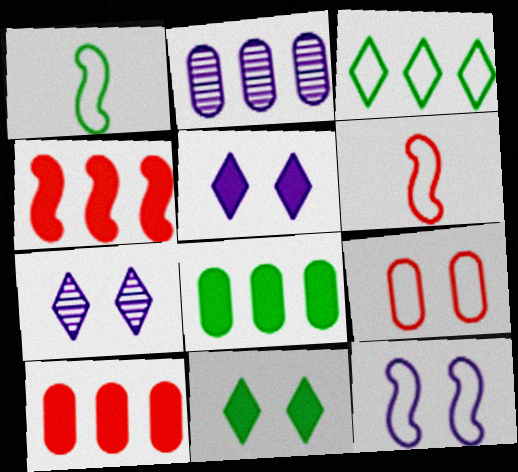[[1, 7, 10], 
[2, 3, 4], 
[2, 6, 11], 
[6, 7, 8]]